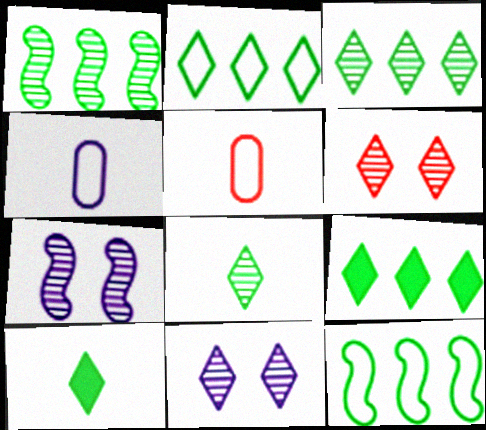[[2, 3, 9], 
[5, 7, 9]]